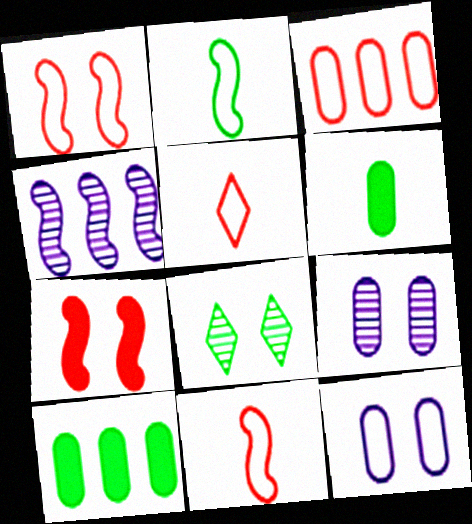[[1, 3, 5], 
[2, 4, 7], 
[2, 8, 10], 
[3, 6, 9], 
[7, 8, 12]]